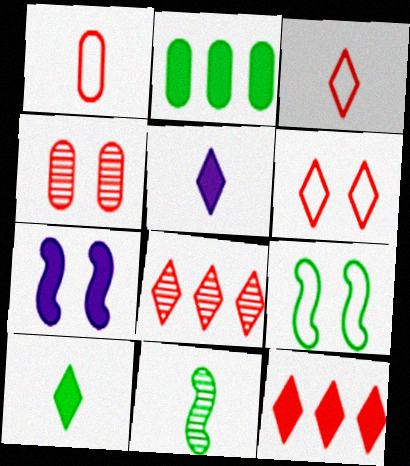[[1, 5, 11]]